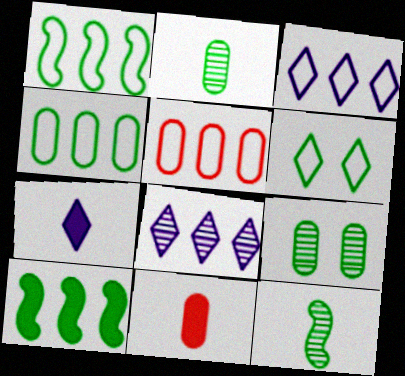[[1, 3, 5], 
[2, 6, 10], 
[5, 8, 10]]